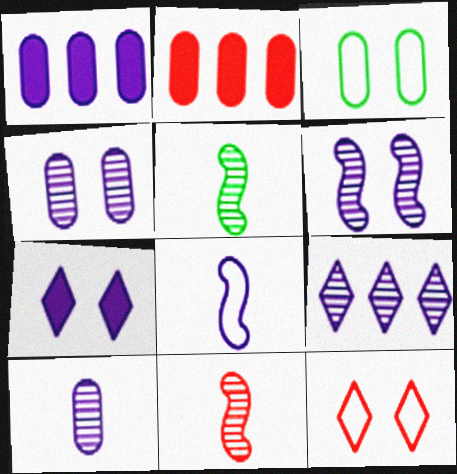[[1, 5, 12], 
[2, 3, 10], 
[2, 11, 12], 
[6, 9, 10]]